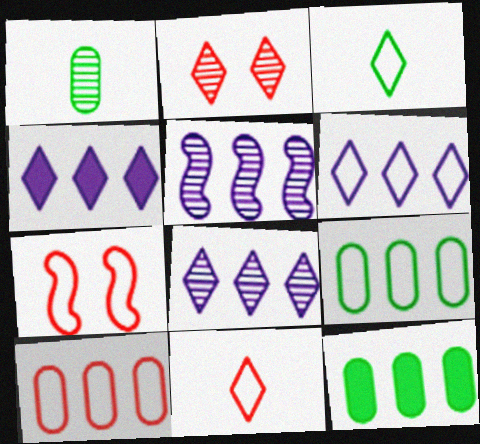[[1, 2, 5], 
[1, 4, 7], 
[2, 3, 4], 
[4, 6, 8], 
[7, 10, 11]]